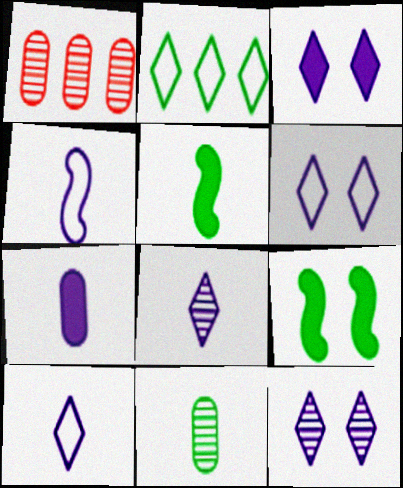[[1, 5, 6], 
[1, 9, 10], 
[2, 9, 11], 
[3, 6, 12], 
[4, 7, 8]]